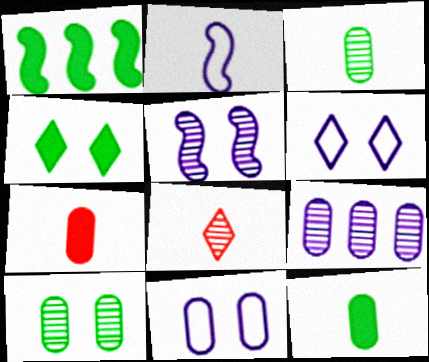[[1, 4, 12], 
[1, 8, 11], 
[2, 8, 12]]